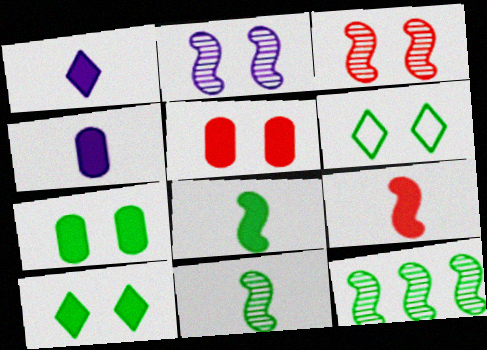[[2, 5, 6]]